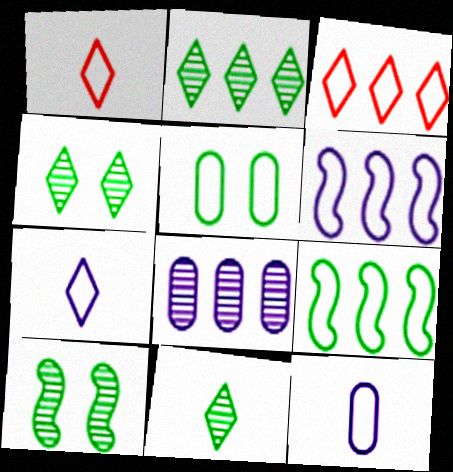[[1, 5, 6], 
[2, 4, 11]]